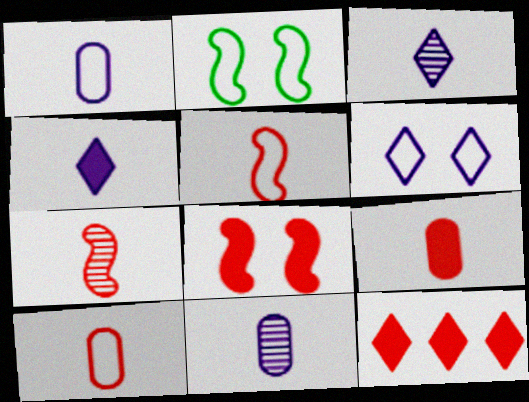[[2, 11, 12], 
[8, 9, 12]]